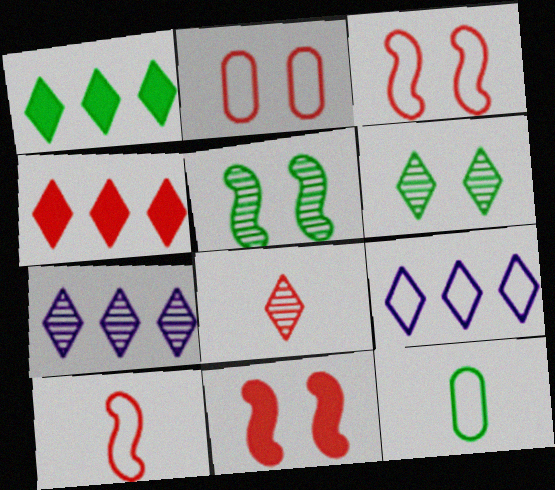[[1, 5, 12], 
[3, 9, 12], 
[6, 7, 8], 
[7, 11, 12]]